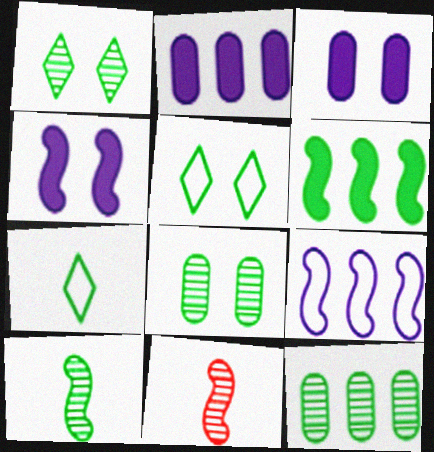[[1, 10, 12], 
[2, 5, 11], 
[6, 7, 8]]